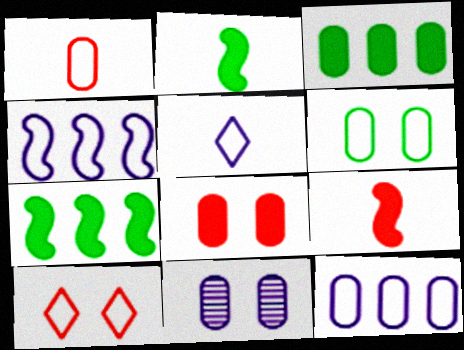[[1, 3, 11], 
[1, 6, 12], 
[6, 8, 11]]